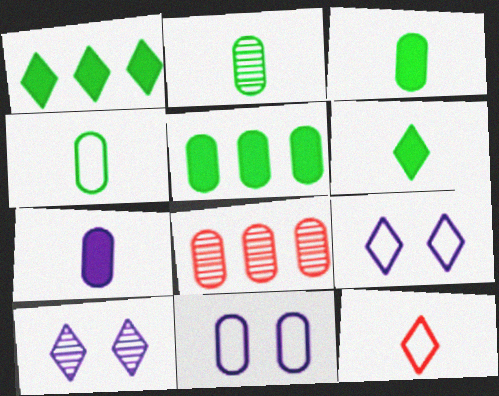[[1, 10, 12], 
[2, 3, 4], 
[3, 8, 11]]